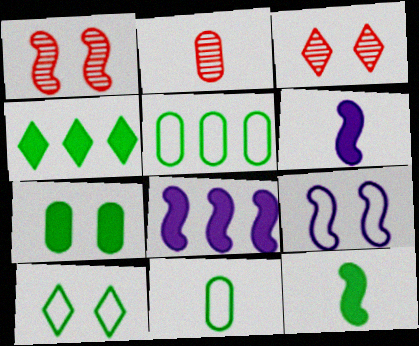[[2, 4, 9], 
[2, 8, 10], 
[3, 5, 6], 
[3, 7, 9], 
[3, 8, 11], 
[4, 7, 12]]